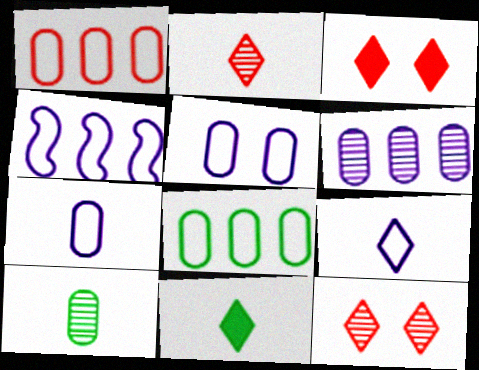[[2, 9, 11], 
[3, 4, 10], 
[4, 5, 9]]